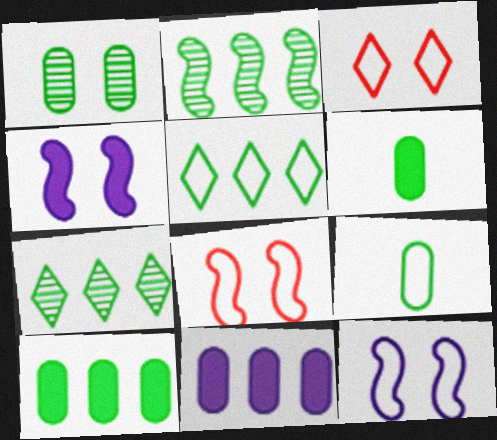[[1, 3, 4], 
[1, 9, 10], 
[2, 5, 10]]